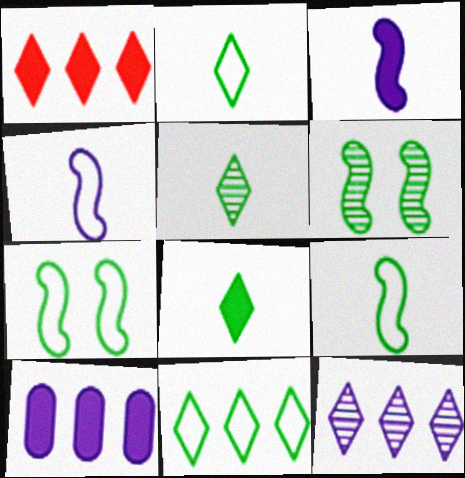[[1, 11, 12], 
[2, 5, 8]]